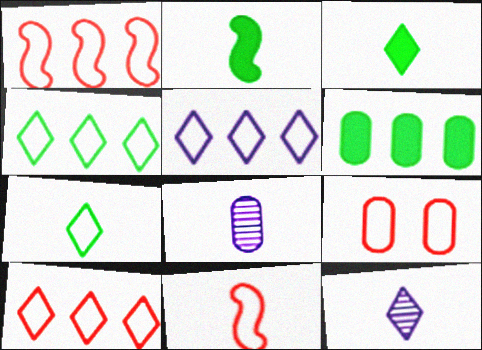[[3, 8, 11], 
[4, 5, 10], 
[6, 8, 9], 
[9, 10, 11]]